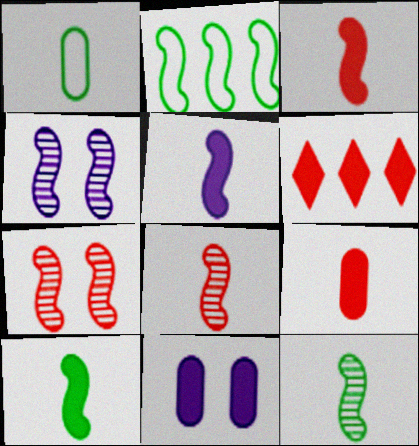[[1, 4, 6], 
[2, 3, 4], 
[2, 5, 7], 
[3, 5, 10], 
[6, 10, 11]]